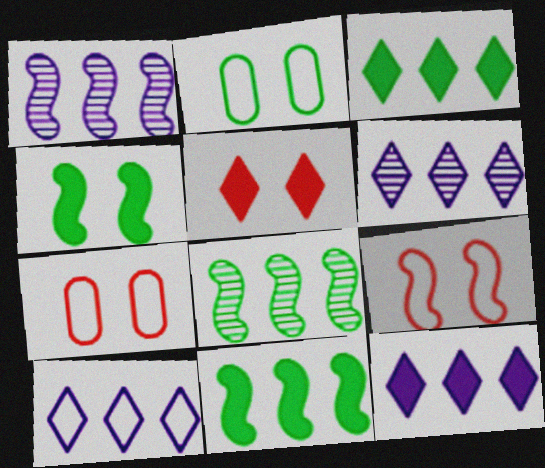[[6, 10, 12]]